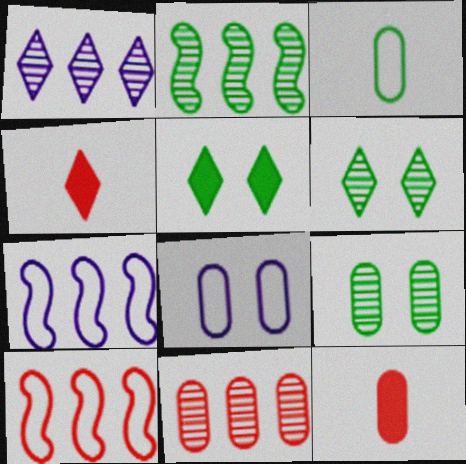[[1, 2, 11], 
[2, 3, 5], 
[2, 4, 8], 
[4, 7, 9], 
[6, 7, 12]]